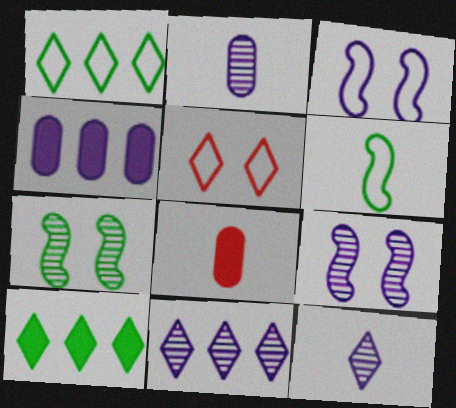[[1, 8, 9], 
[2, 9, 11], 
[3, 4, 12], 
[5, 10, 12], 
[6, 8, 12]]